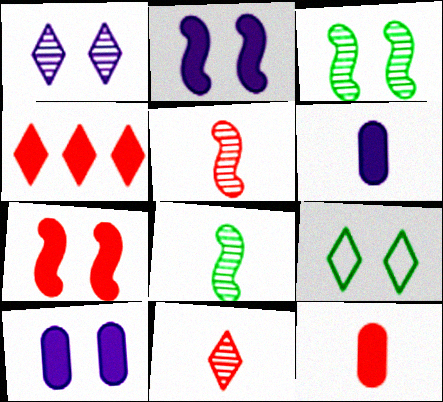[[4, 7, 12]]